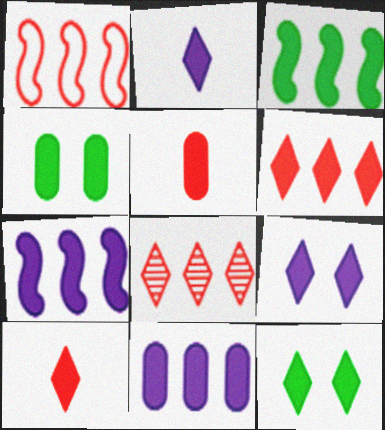[[2, 6, 12], 
[3, 5, 9], 
[3, 6, 11], 
[4, 5, 11], 
[4, 7, 10], 
[5, 7, 12]]